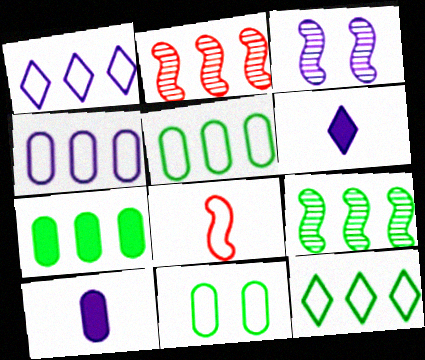[[1, 2, 7], 
[1, 3, 10], 
[1, 8, 11], 
[2, 6, 11], 
[3, 4, 6], 
[7, 9, 12]]